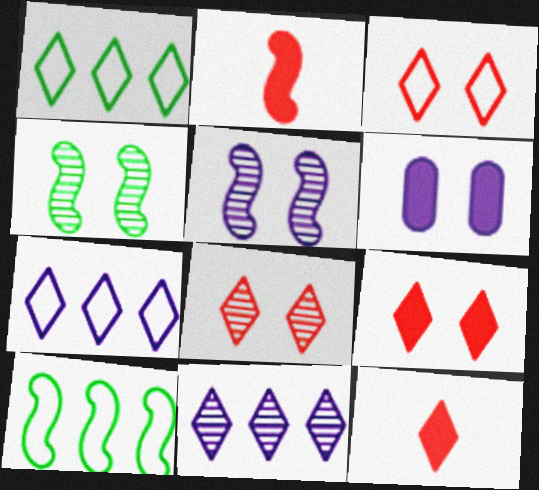[[2, 5, 10], 
[3, 4, 6], 
[3, 8, 9]]